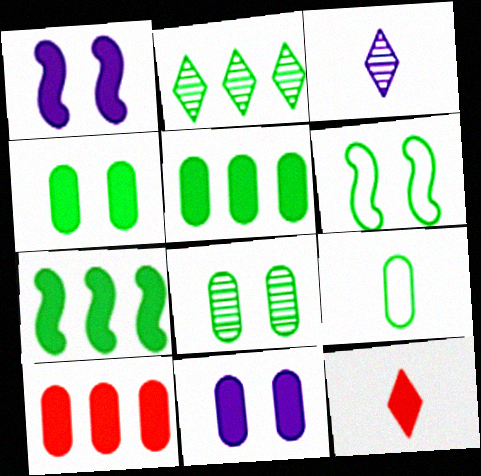[[1, 5, 12], 
[3, 6, 10], 
[5, 8, 9], 
[7, 11, 12]]